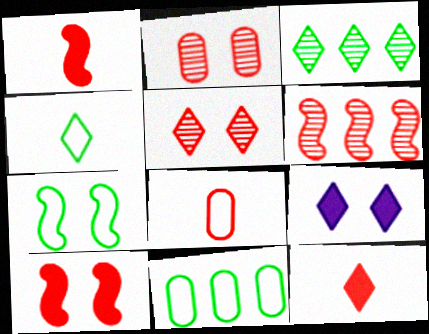[[2, 7, 9], 
[4, 7, 11]]